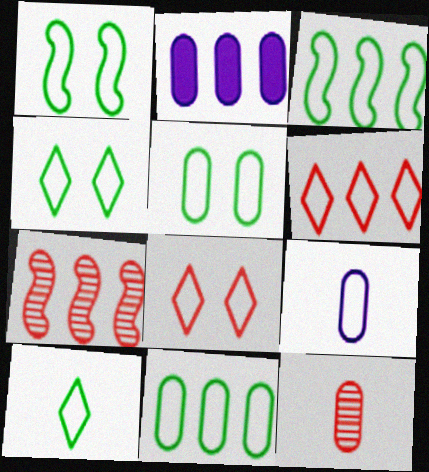[[1, 4, 5], 
[1, 6, 9], 
[1, 10, 11], 
[2, 5, 12], 
[3, 5, 10], 
[3, 8, 9]]